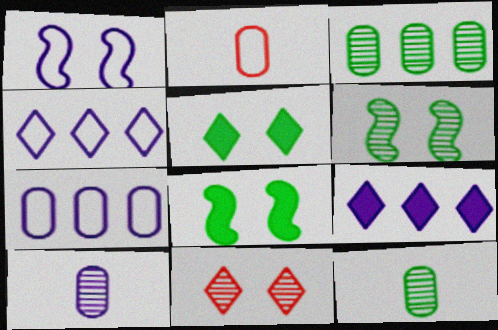[[1, 9, 10], 
[2, 6, 9]]